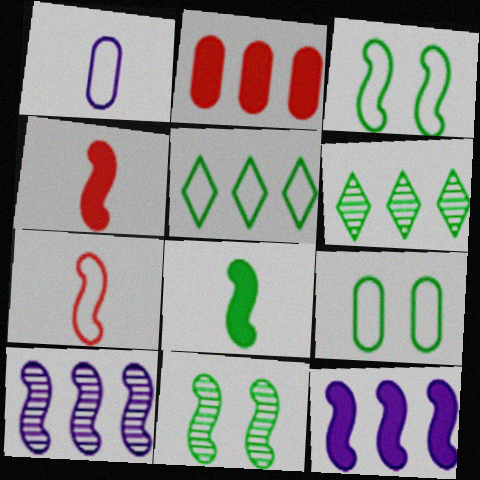[[2, 5, 10], 
[3, 4, 10], 
[6, 8, 9], 
[7, 11, 12]]